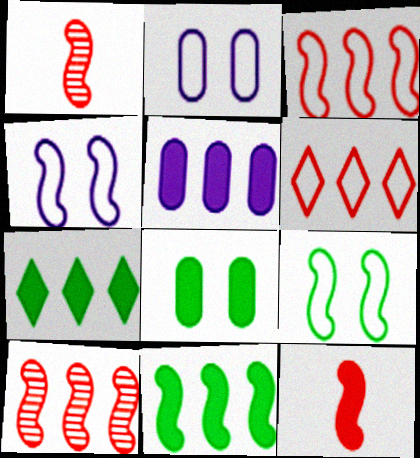[[1, 2, 7], 
[1, 4, 11]]